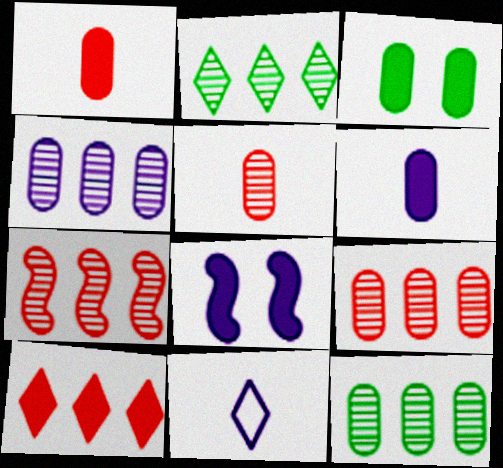[[2, 4, 7], 
[3, 7, 11], 
[4, 8, 11], 
[4, 9, 12]]